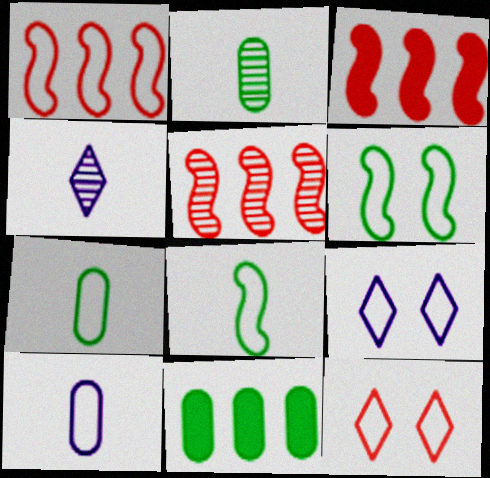[[1, 3, 5], 
[1, 7, 9], 
[2, 3, 9]]